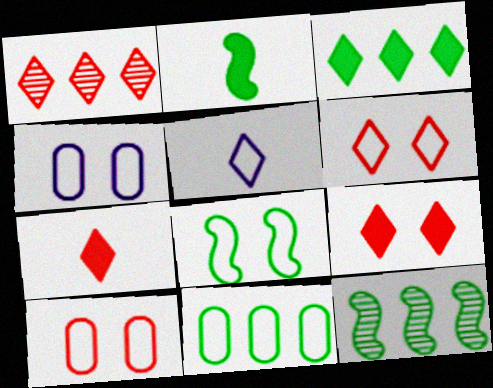[[1, 2, 4], 
[1, 6, 7], 
[2, 8, 12], 
[3, 11, 12], 
[4, 6, 8], 
[4, 7, 12]]